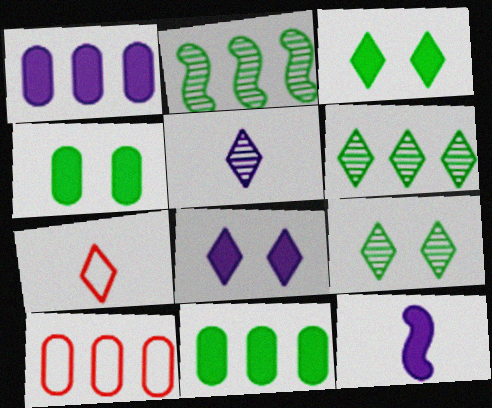[[1, 8, 12], 
[6, 7, 8], 
[9, 10, 12]]